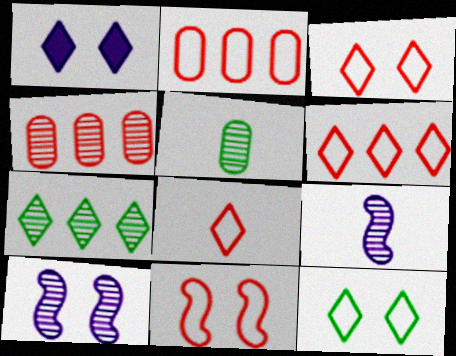[[1, 7, 8], 
[2, 8, 11], 
[3, 6, 8]]